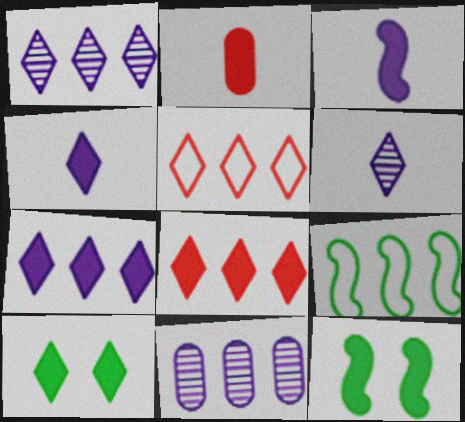[[2, 7, 12], 
[4, 8, 10], 
[5, 6, 10], 
[8, 9, 11]]